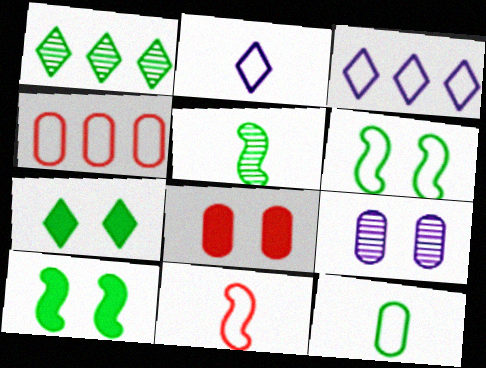[[1, 10, 12], 
[2, 4, 6], 
[2, 11, 12], 
[3, 5, 8]]